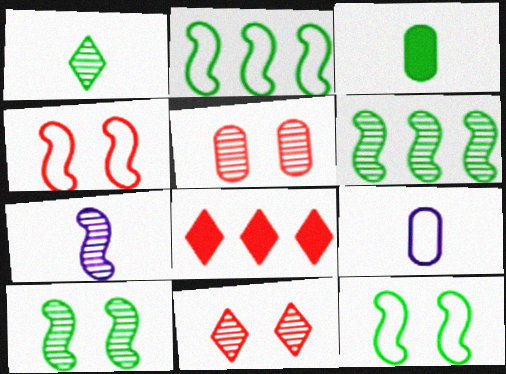[[8, 9, 10]]